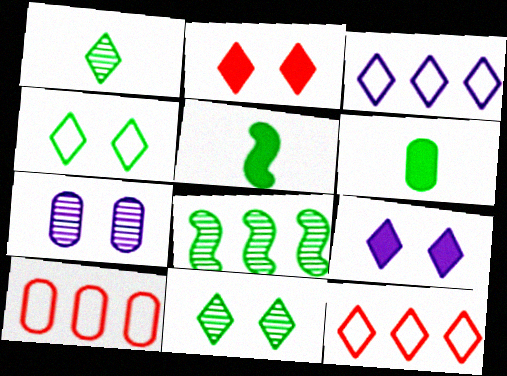[[1, 2, 3], 
[1, 9, 12], 
[4, 6, 8], 
[5, 7, 12], 
[6, 7, 10]]